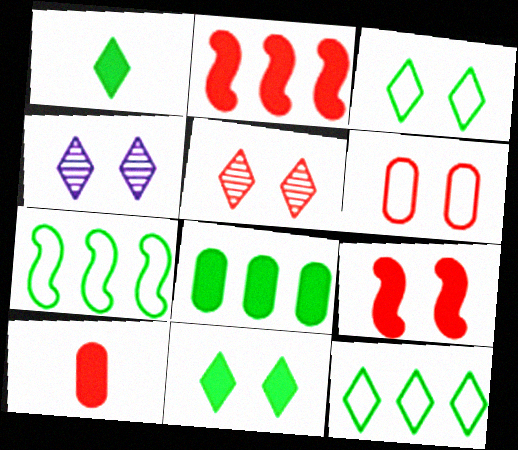[[4, 7, 10], 
[5, 6, 9]]